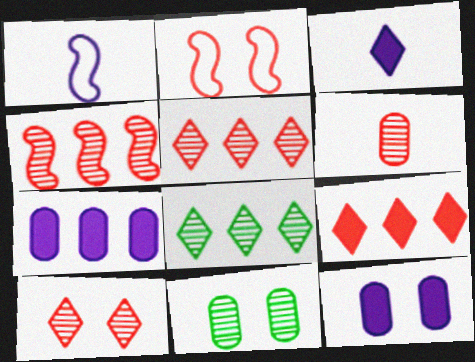[[1, 9, 11], 
[2, 6, 9], 
[4, 6, 10]]